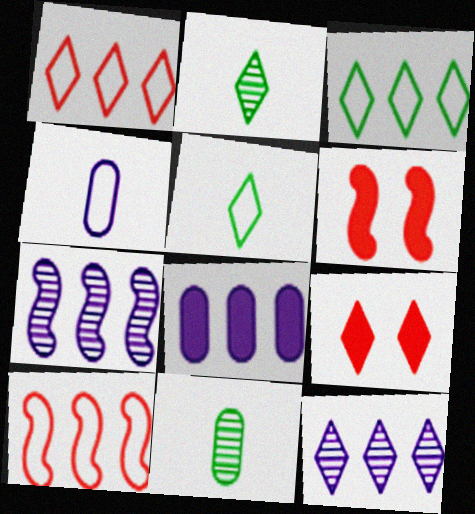[[5, 9, 12]]